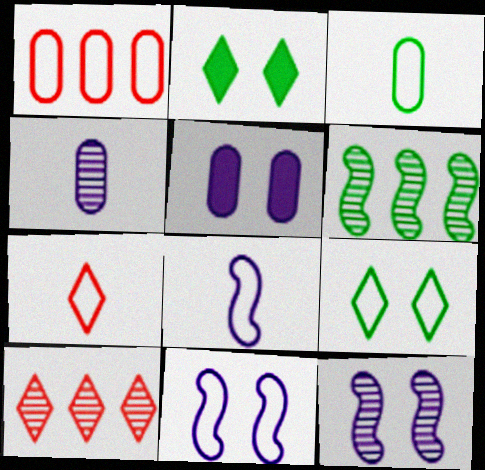[[1, 8, 9], 
[2, 3, 6], 
[3, 7, 8], 
[5, 6, 7]]